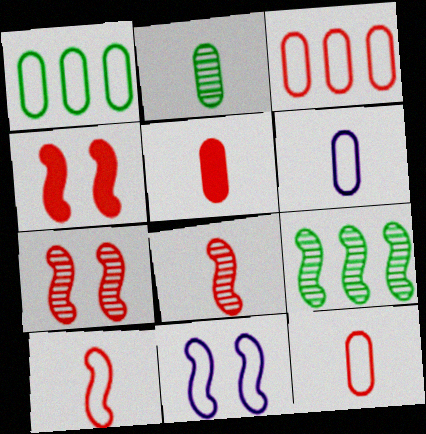[[2, 5, 6]]